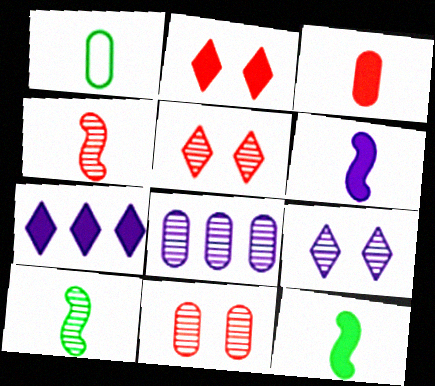[[5, 8, 10]]